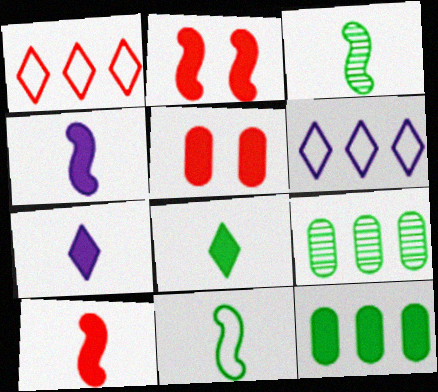[[2, 7, 12], 
[3, 5, 6]]